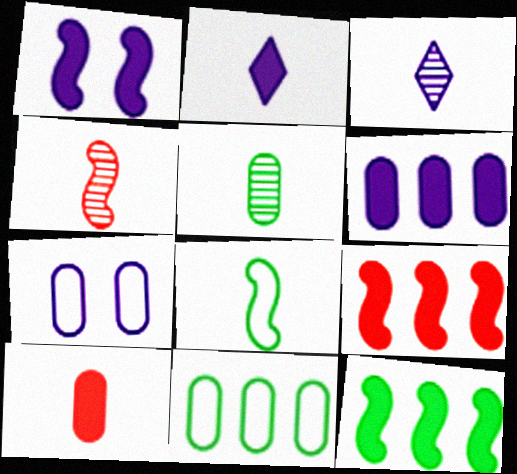[[1, 2, 6], 
[3, 4, 5], 
[3, 8, 10]]